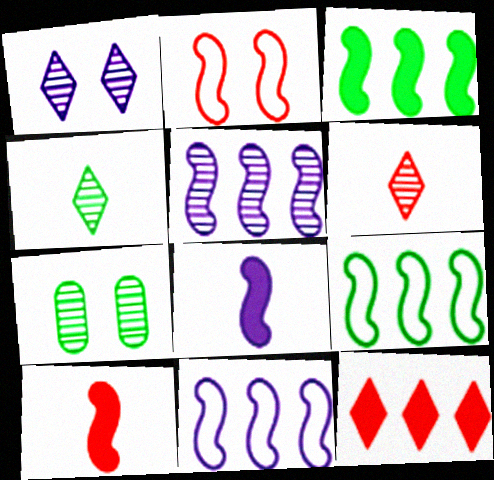[[5, 6, 7]]